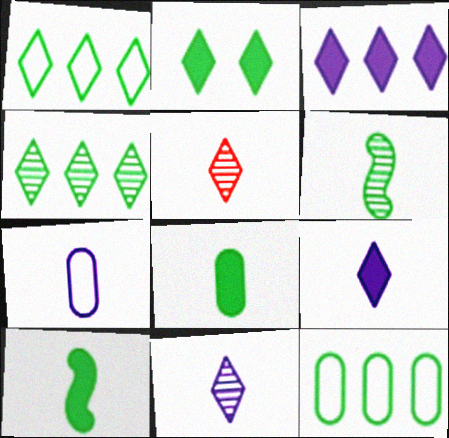[[2, 6, 12], 
[5, 7, 10]]